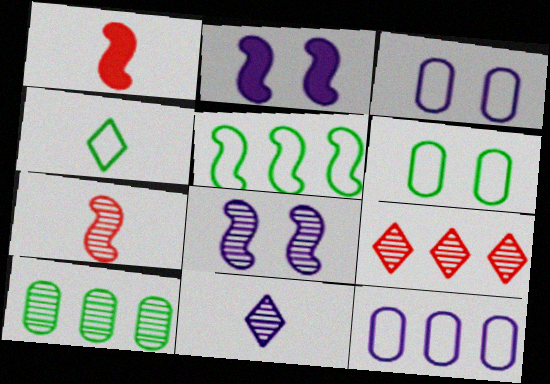[[1, 5, 8], 
[2, 5, 7], 
[2, 11, 12], 
[4, 5, 6]]